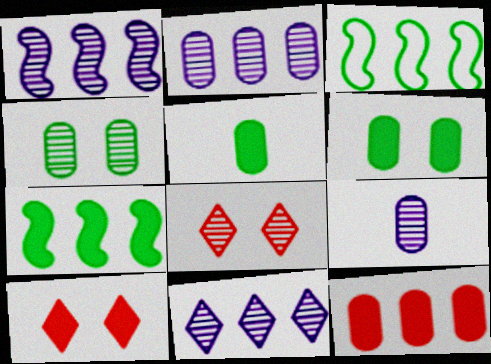[[1, 2, 11], 
[3, 9, 10], 
[3, 11, 12]]